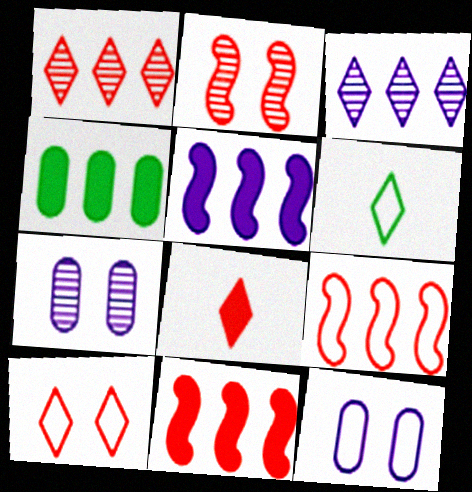[[1, 8, 10], 
[3, 4, 9], 
[6, 7, 11], 
[6, 9, 12]]